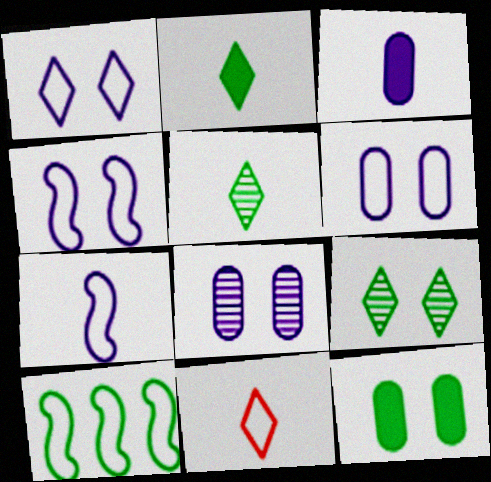[[1, 4, 6], 
[5, 10, 12], 
[6, 10, 11]]